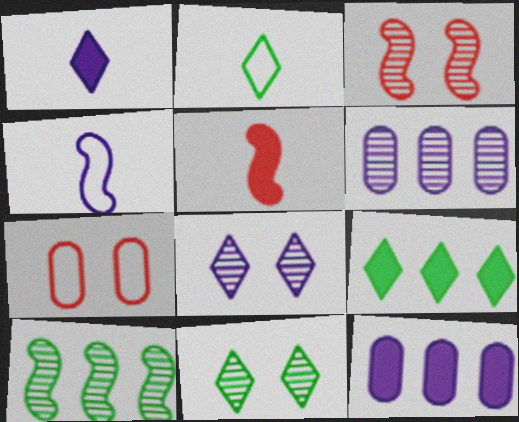[[1, 7, 10], 
[2, 3, 12], 
[2, 9, 11], 
[4, 8, 12]]